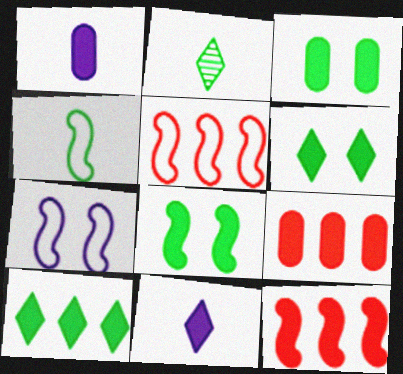[[1, 3, 9], 
[1, 6, 12], 
[2, 7, 9], 
[3, 6, 8], 
[3, 11, 12], 
[4, 5, 7], 
[8, 9, 11]]